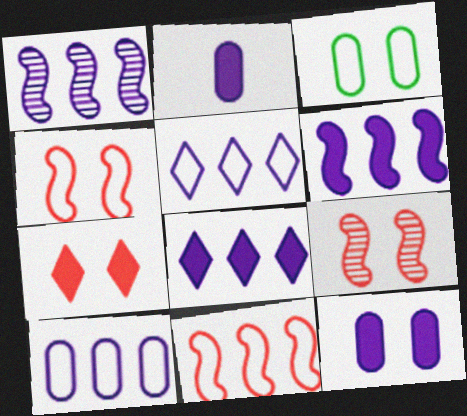[[1, 8, 10]]